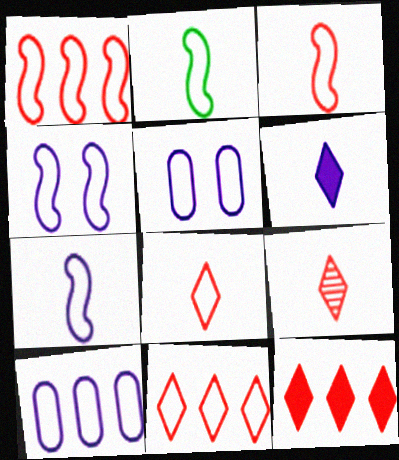[[1, 2, 4], 
[2, 3, 7], 
[2, 5, 11]]